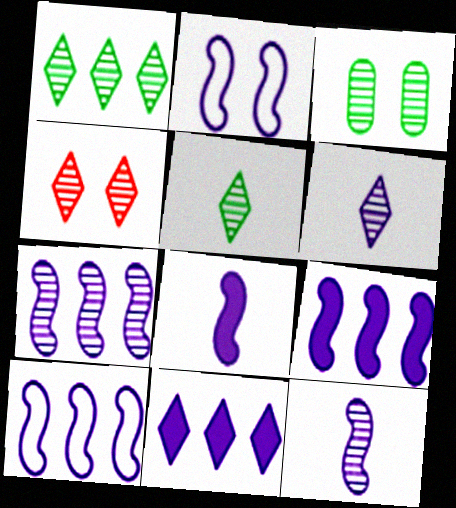[[1, 4, 6], 
[2, 7, 8], 
[2, 9, 12], 
[7, 9, 10]]